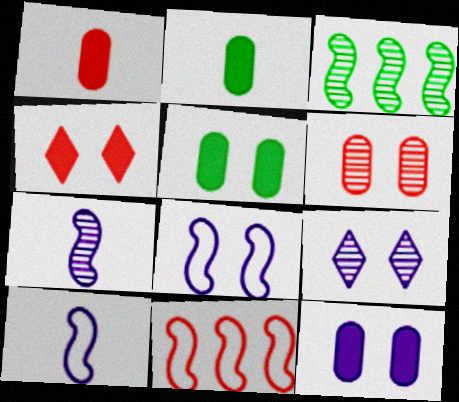[[2, 9, 11], 
[8, 9, 12]]